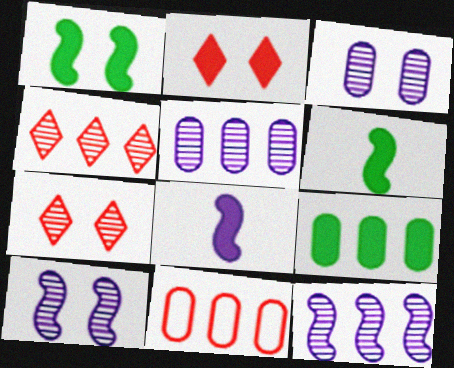[[2, 8, 9], 
[5, 9, 11]]